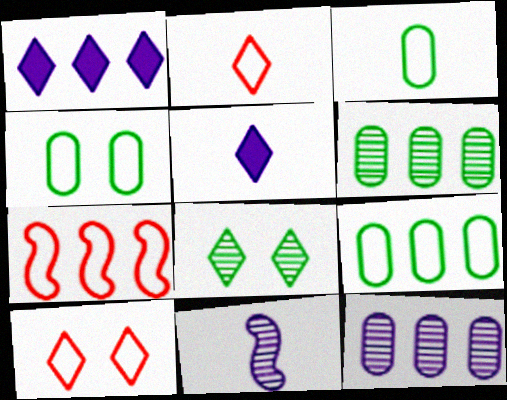[[1, 2, 8], 
[1, 6, 7], 
[3, 4, 9]]